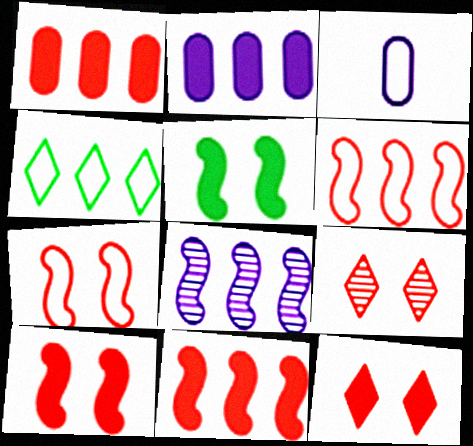[[1, 4, 8], 
[3, 4, 7]]